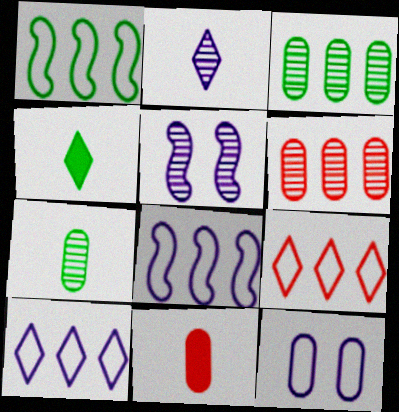[[3, 11, 12]]